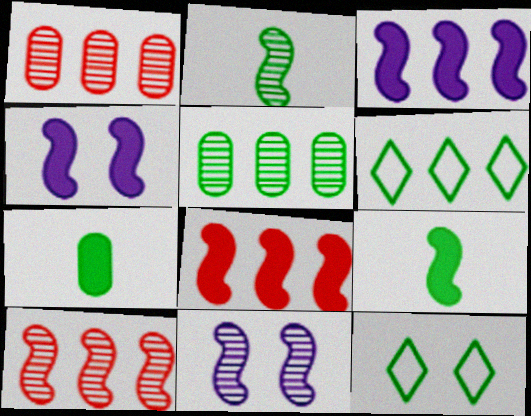[[1, 3, 6], 
[2, 10, 11], 
[4, 8, 9], 
[5, 9, 12]]